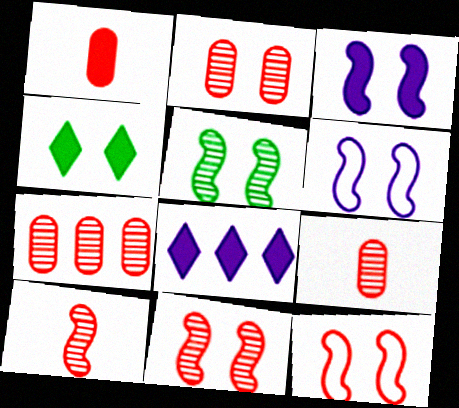[[2, 4, 6], 
[2, 7, 9], 
[3, 5, 12]]